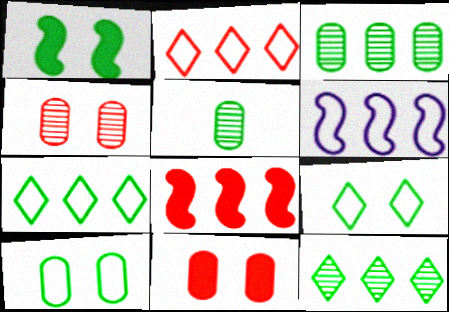[[1, 5, 7]]